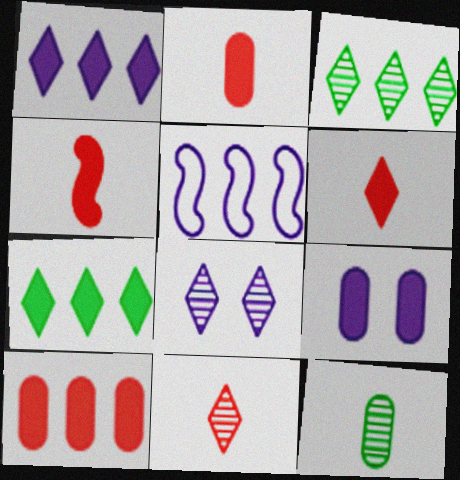[[2, 4, 6], 
[3, 5, 10], 
[3, 8, 11], 
[4, 7, 9]]